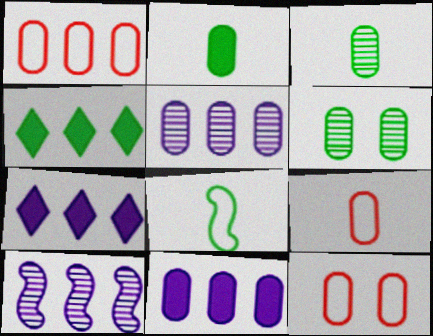[[1, 4, 10], 
[1, 9, 12], 
[2, 5, 12], 
[3, 11, 12], 
[4, 6, 8], 
[6, 9, 11]]